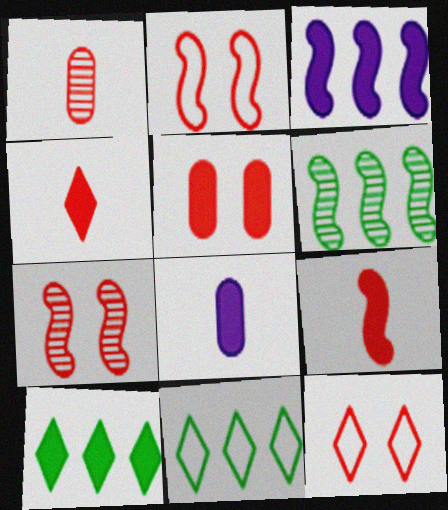[[5, 7, 12], 
[6, 8, 12], 
[7, 8, 11]]